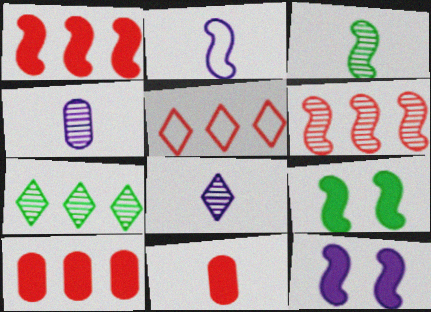[[2, 6, 9], 
[4, 5, 9], 
[5, 6, 10]]